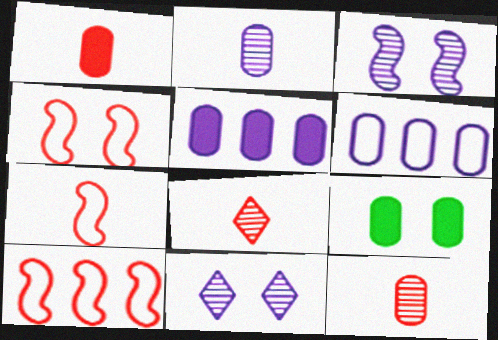[[1, 5, 9], 
[1, 7, 8], 
[4, 7, 10], 
[4, 9, 11], 
[6, 9, 12]]